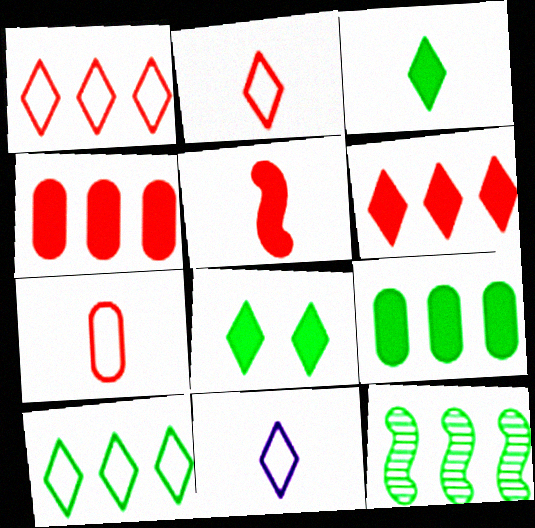[[9, 10, 12]]